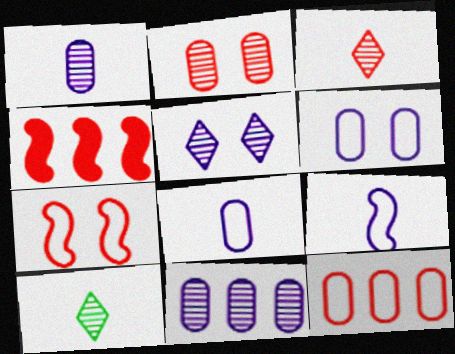[[4, 6, 10]]